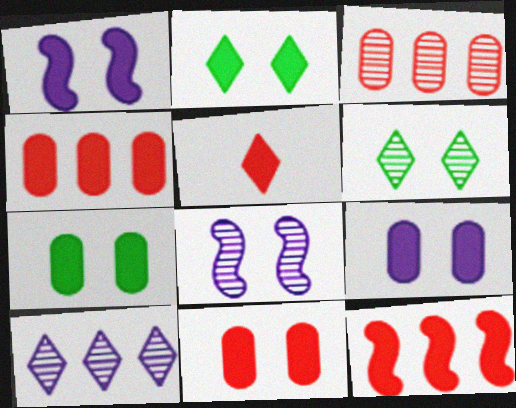[[1, 2, 11], 
[5, 11, 12], 
[7, 9, 11]]